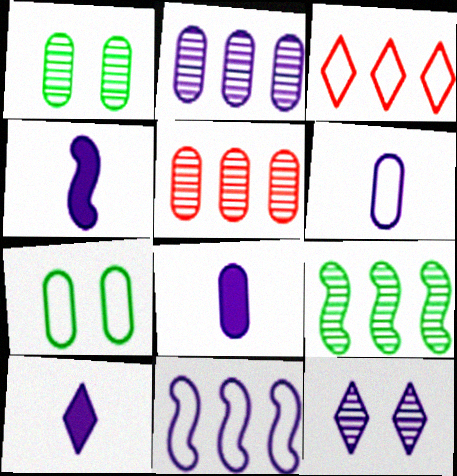[[1, 3, 4], 
[4, 8, 10], 
[5, 7, 8], 
[8, 11, 12]]